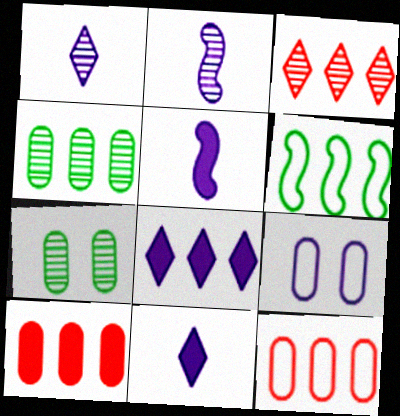[[2, 3, 7], 
[2, 8, 9]]